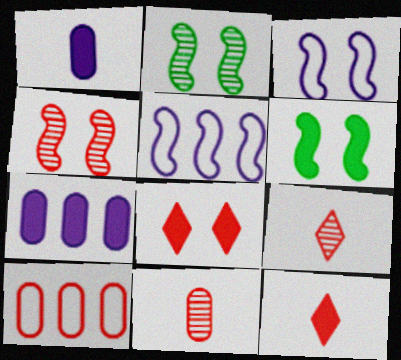[[3, 4, 6], 
[4, 10, 12], 
[6, 7, 12]]